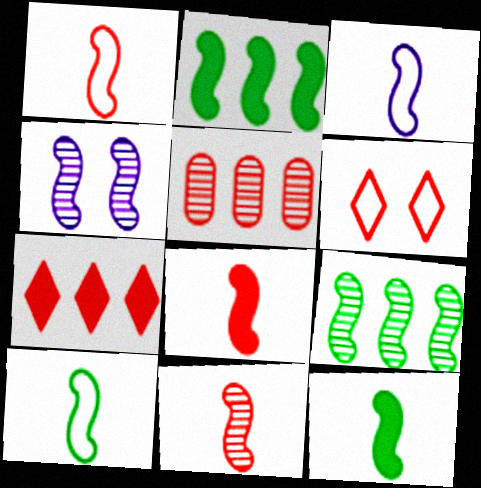[[1, 2, 4], 
[1, 3, 10], 
[1, 8, 11], 
[3, 11, 12], 
[4, 9, 11], 
[5, 6, 8]]